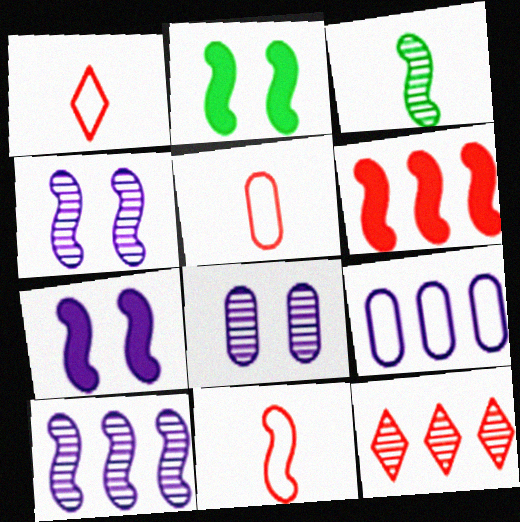[[1, 5, 11], 
[2, 10, 11], 
[3, 8, 12]]